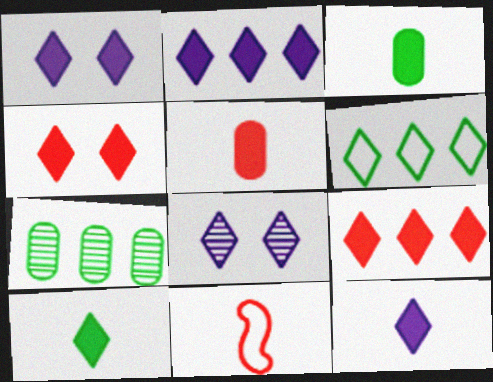[[1, 2, 12], 
[1, 7, 11], 
[1, 9, 10], 
[2, 4, 10]]